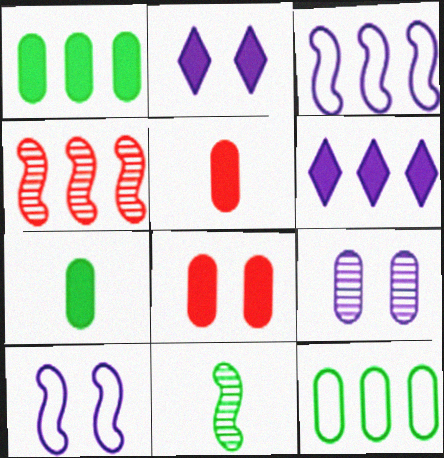[[2, 9, 10], 
[4, 6, 12], 
[5, 9, 12]]